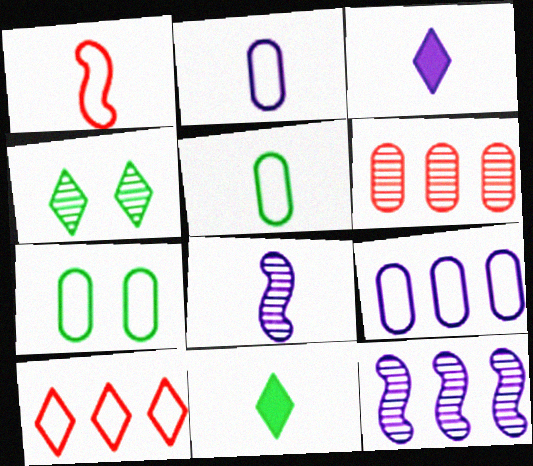[[2, 3, 8], 
[3, 4, 10], 
[4, 6, 8]]